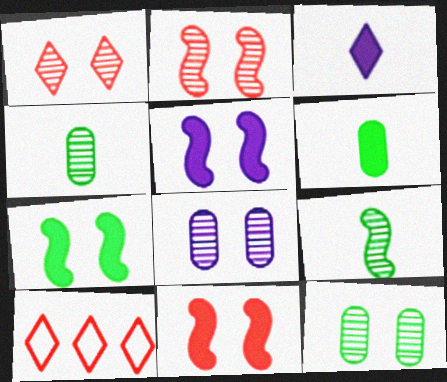[[4, 5, 10], 
[5, 7, 11]]